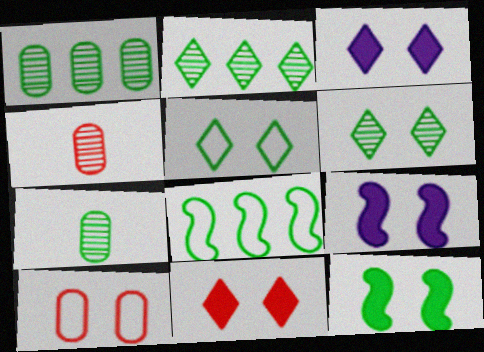[[3, 4, 8], 
[6, 9, 10]]